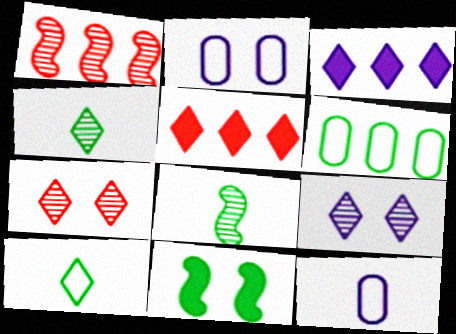[[1, 3, 6], 
[2, 5, 8], 
[2, 7, 11], 
[3, 7, 10], 
[4, 6, 11], 
[5, 9, 10]]